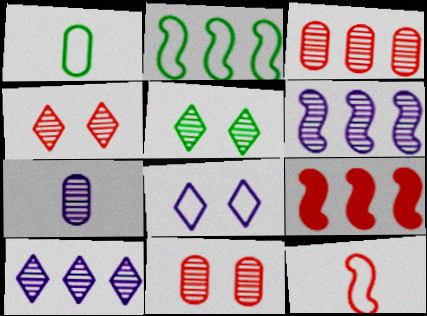[[2, 6, 9]]